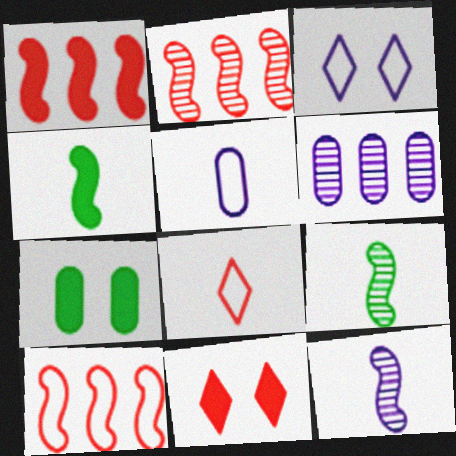[[1, 2, 10]]